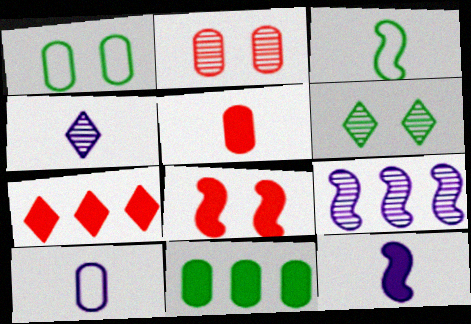[[2, 10, 11], 
[3, 4, 5], 
[3, 6, 11], 
[3, 8, 9], 
[4, 10, 12], 
[5, 7, 8]]